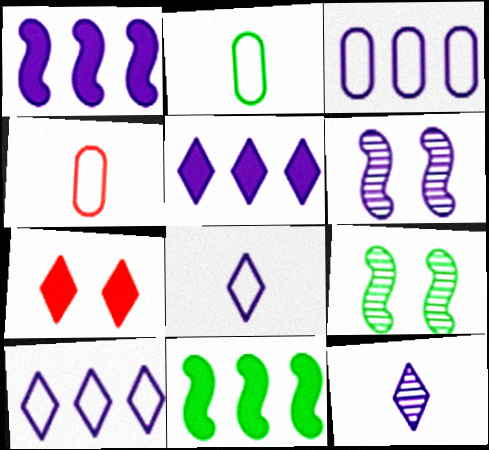[[4, 5, 9]]